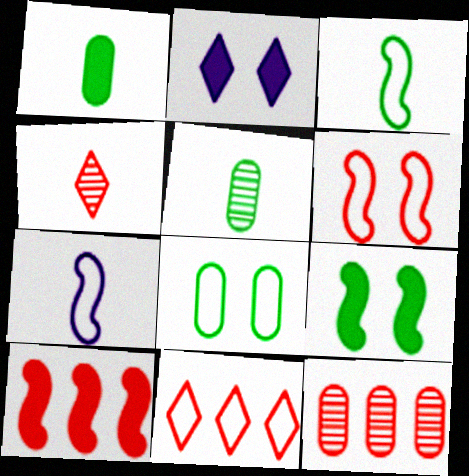[[1, 2, 10], 
[1, 4, 7], 
[2, 3, 12], 
[7, 8, 11], 
[10, 11, 12]]